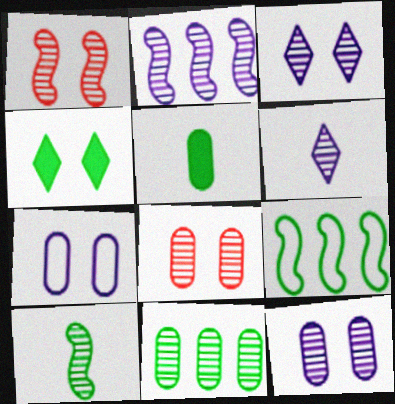[[1, 2, 10], 
[1, 4, 7], 
[1, 6, 11], 
[2, 6, 12]]